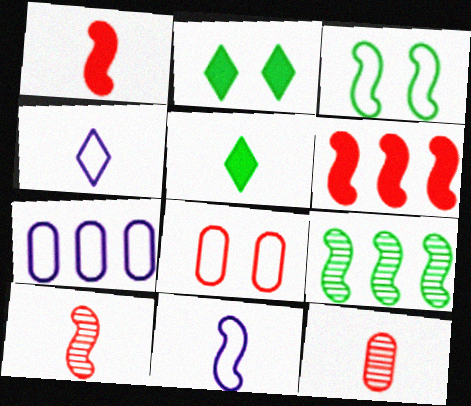[[2, 7, 10], 
[5, 11, 12]]